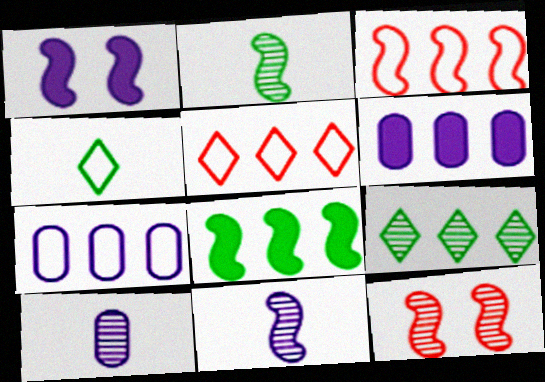[[1, 2, 3], 
[3, 6, 9], 
[4, 6, 12], 
[9, 10, 12]]